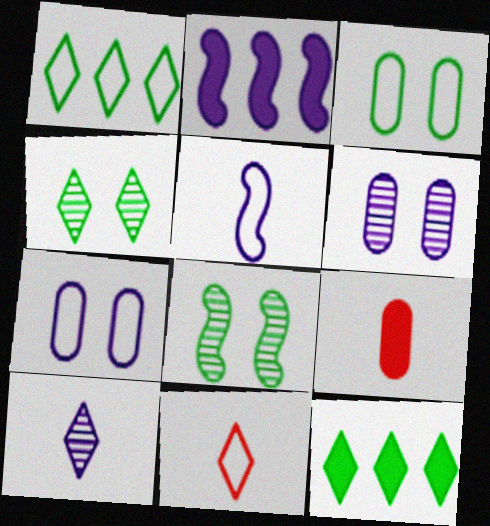[[2, 7, 10]]